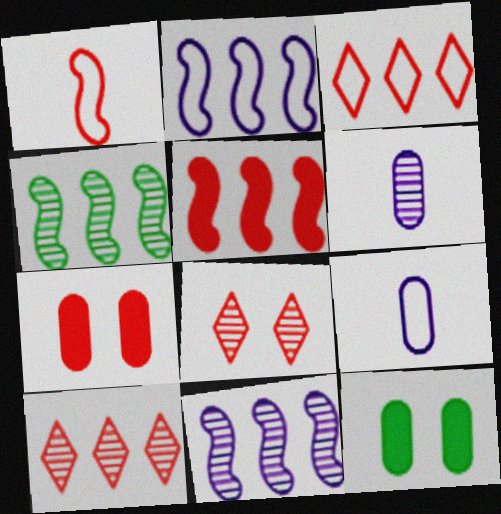[[1, 7, 10], 
[2, 4, 5], 
[4, 6, 8]]